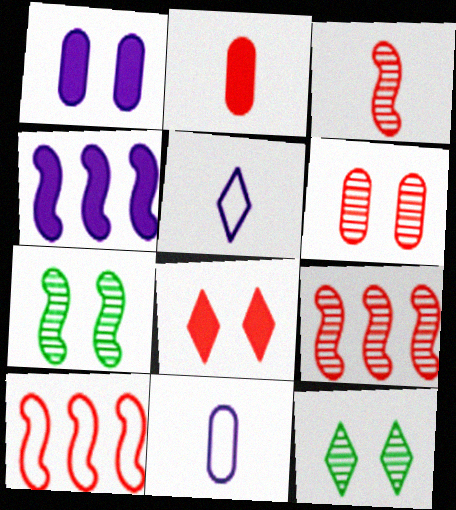[]